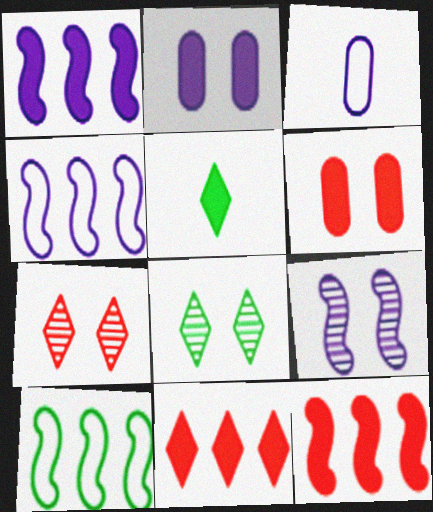[[1, 5, 6], 
[2, 5, 12], 
[3, 8, 12]]